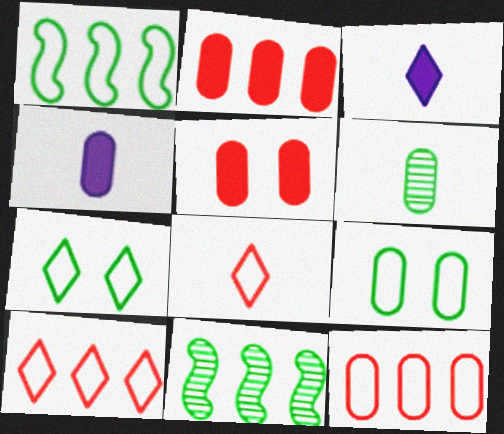[]